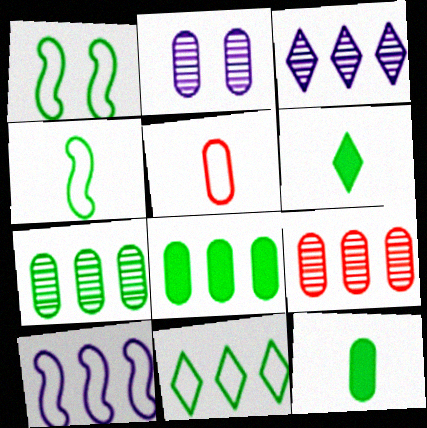[[1, 6, 7], 
[2, 5, 8]]